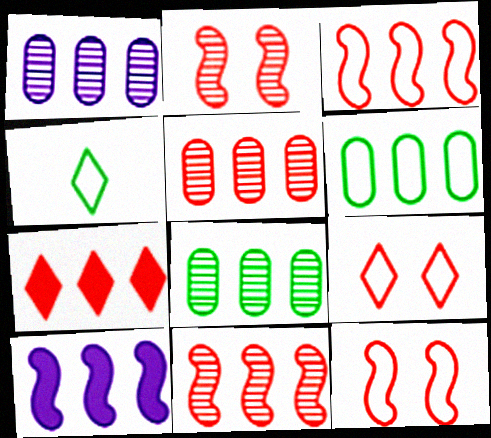[[1, 5, 8], 
[3, 5, 7]]